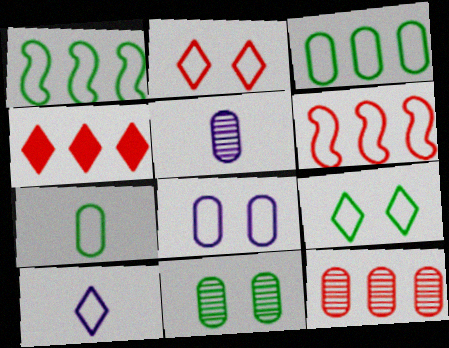[[1, 7, 9], 
[4, 6, 12], 
[5, 11, 12]]